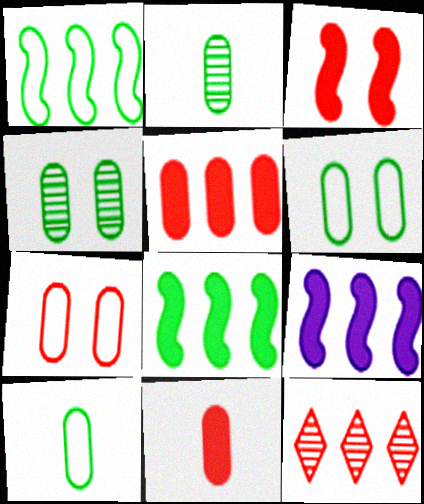[]